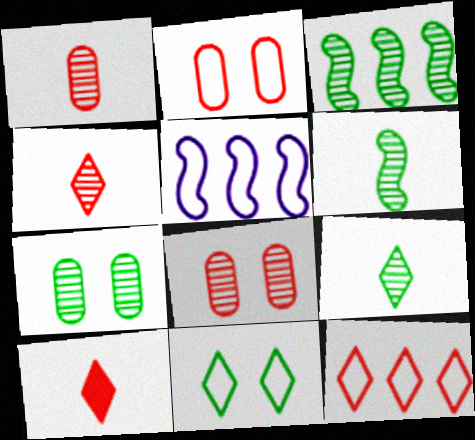[[3, 7, 9], 
[5, 7, 10]]